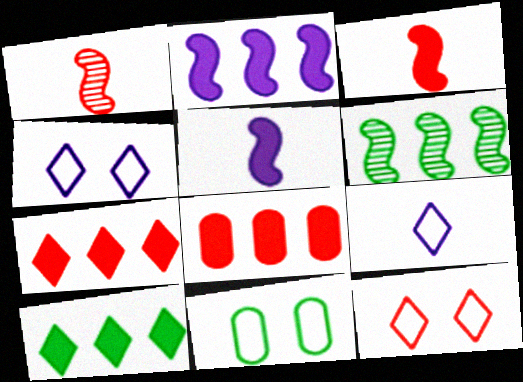[[1, 8, 12], 
[2, 8, 10]]